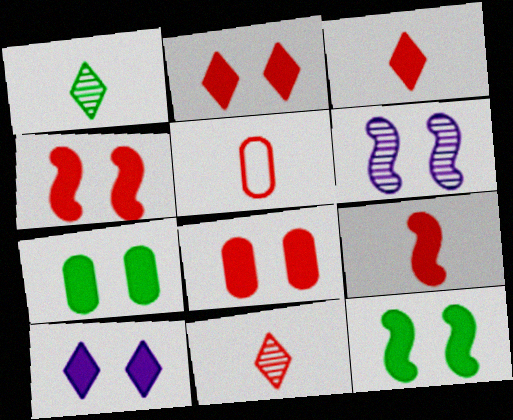[[2, 4, 8], 
[4, 7, 10], 
[5, 9, 11], 
[8, 10, 12]]